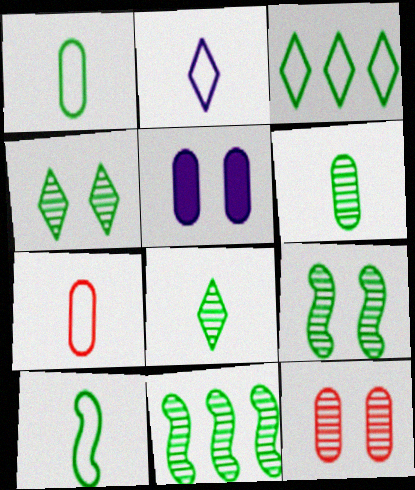[[2, 7, 10], 
[4, 6, 11]]